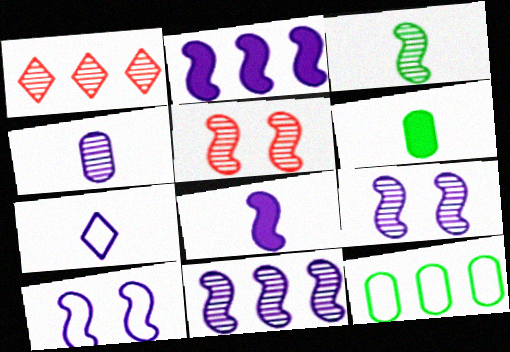[[1, 2, 12], 
[1, 6, 10], 
[3, 5, 11], 
[4, 7, 8], 
[8, 10, 11]]